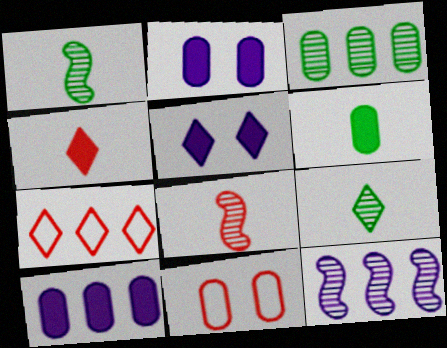[[1, 2, 7], 
[5, 7, 9]]